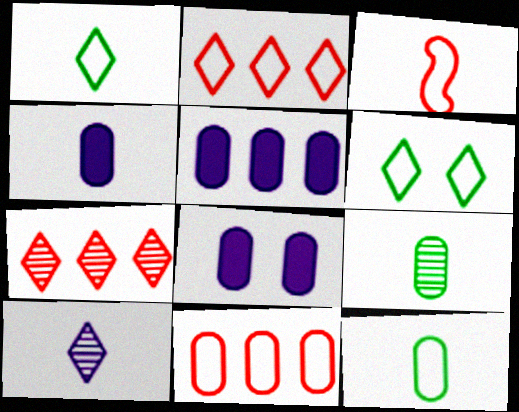[[4, 5, 8], 
[8, 9, 11]]